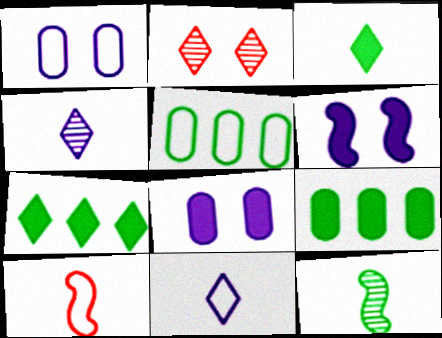[[2, 7, 11]]